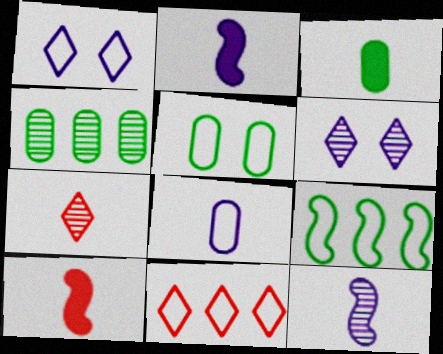[[1, 4, 10], 
[3, 4, 5]]